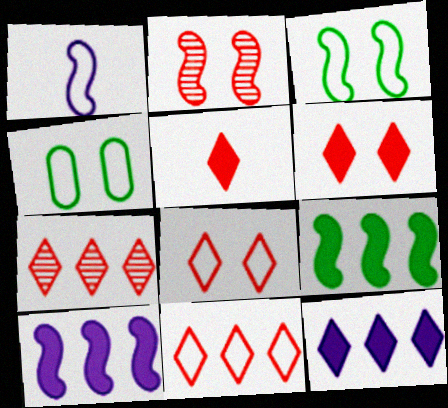[[1, 2, 9], 
[1, 4, 11], 
[5, 7, 8]]